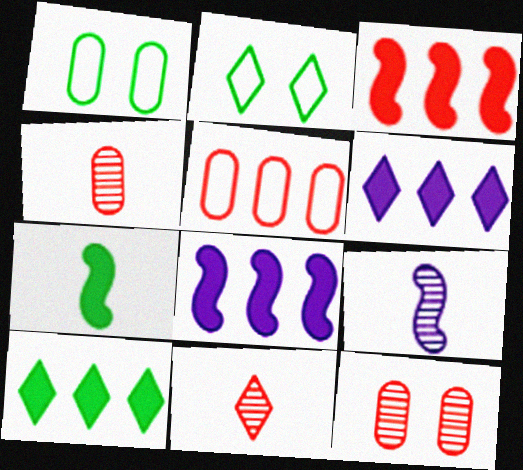[[1, 8, 11], 
[2, 4, 8], 
[2, 6, 11]]